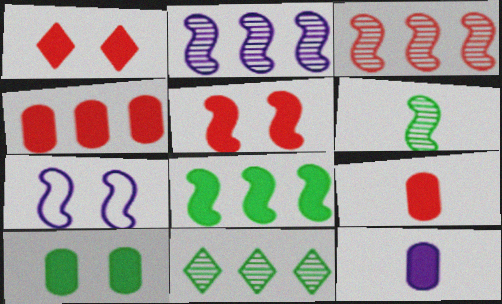[[1, 8, 12], 
[4, 10, 12], 
[7, 9, 11]]